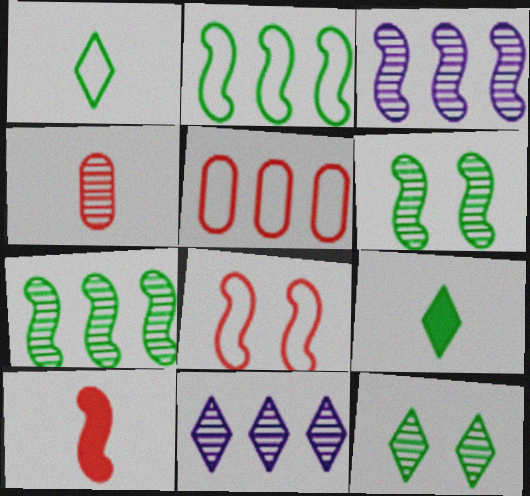[[3, 4, 12], 
[4, 6, 11]]